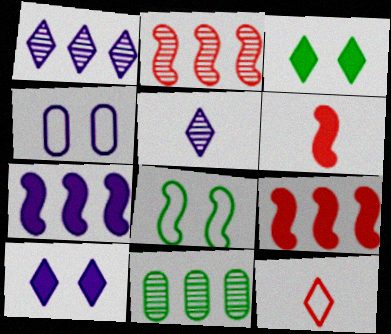[[1, 2, 11], 
[1, 3, 12], 
[4, 5, 7]]